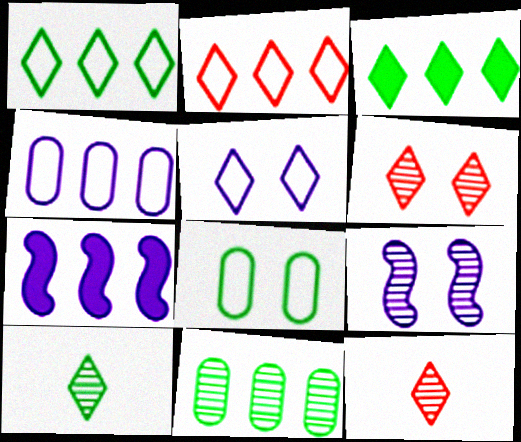[[2, 7, 11], 
[3, 5, 12], 
[7, 8, 12], 
[9, 11, 12]]